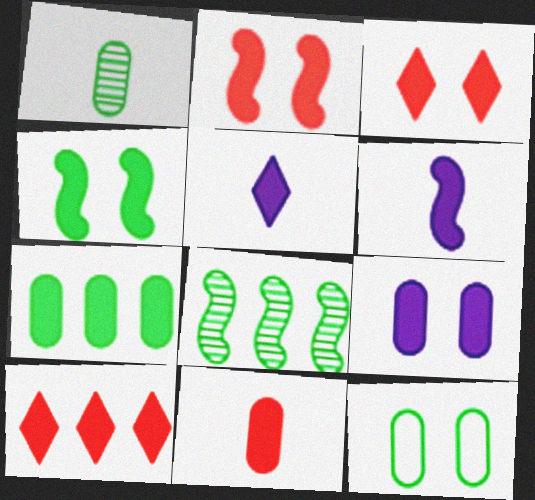[[1, 7, 12], 
[2, 5, 7], 
[2, 10, 11], 
[3, 4, 9], 
[3, 6, 7], 
[7, 9, 11]]